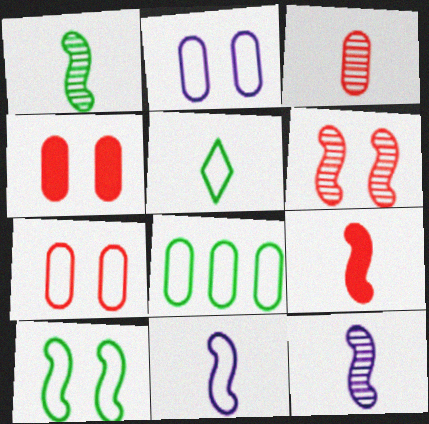[[1, 9, 11], 
[5, 8, 10]]